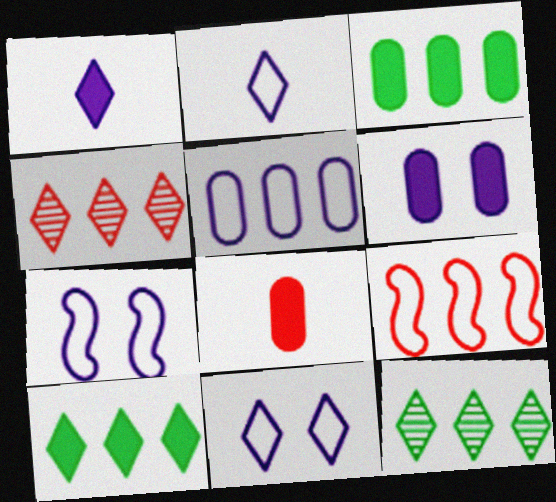[[2, 5, 7], 
[3, 6, 8], 
[7, 8, 12]]